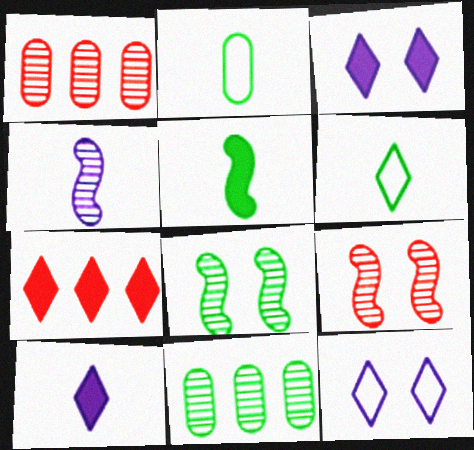[[1, 5, 12]]